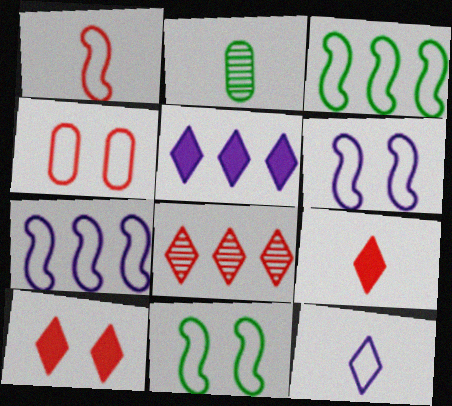[[1, 3, 6], 
[1, 7, 11], 
[2, 7, 10], 
[3, 4, 12]]